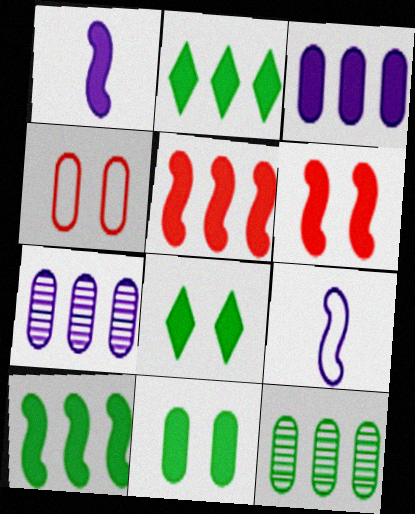[[1, 6, 10], 
[2, 3, 5]]